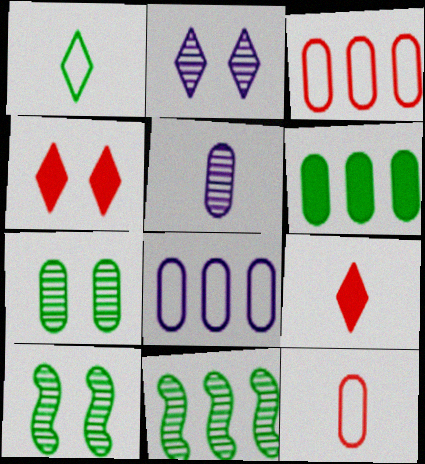[[1, 6, 10], 
[8, 9, 10]]